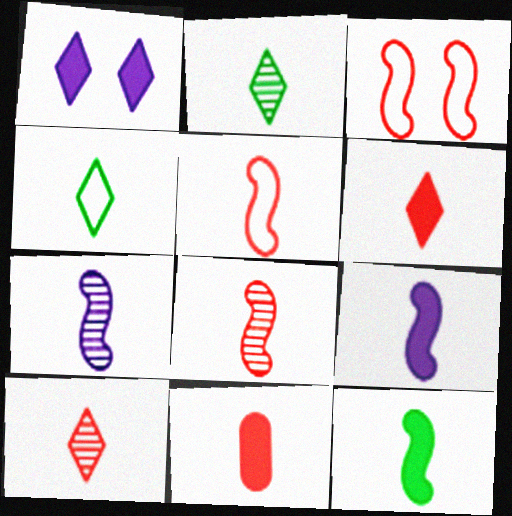[[4, 7, 11], 
[5, 7, 12], 
[5, 10, 11]]